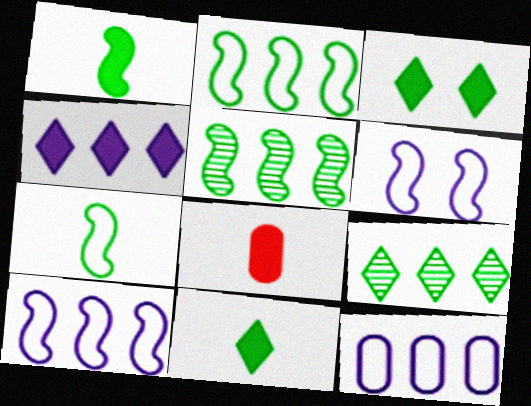[[6, 8, 9]]